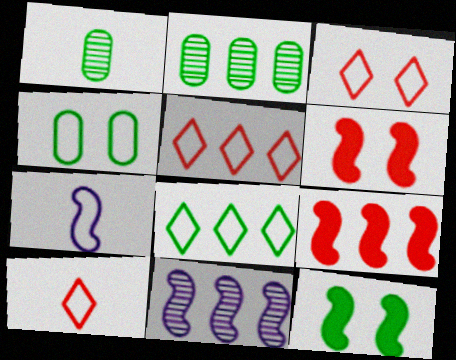[[1, 8, 12], 
[3, 5, 10], 
[4, 5, 7]]